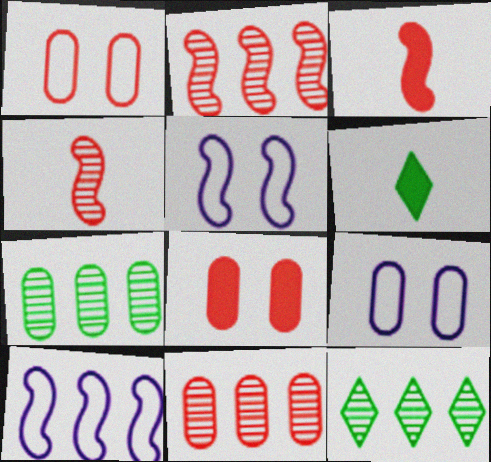[[2, 6, 9], 
[3, 9, 12], 
[5, 6, 11]]